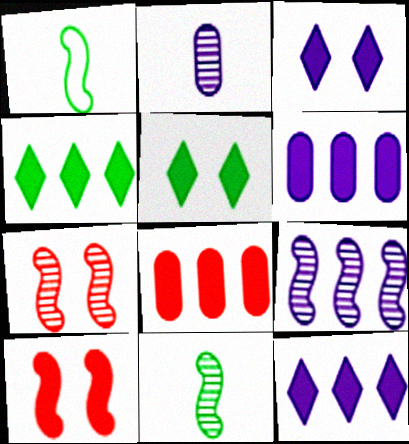[[1, 9, 10], 
[7, 9, 11]]